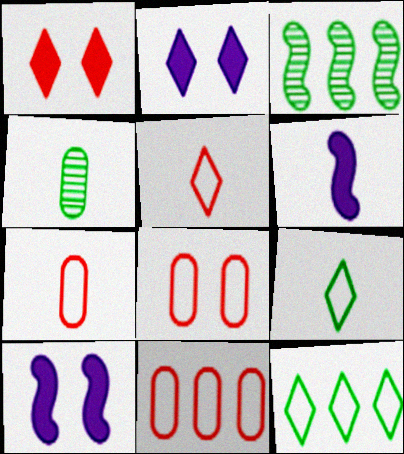[[2, 3, 7], 
[4, 5, 6], 
[7, 8, 11]]